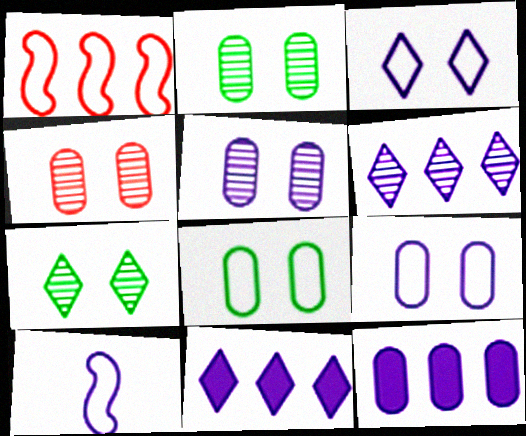[[2, 4, 5], 
[5, 10, 11]]